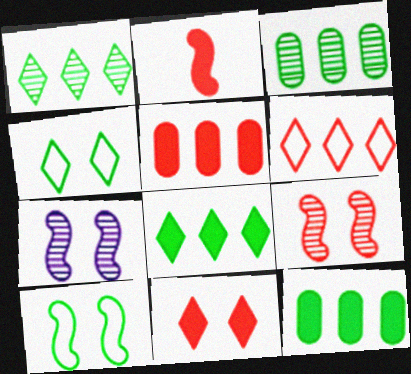[[2, 5, 11]]